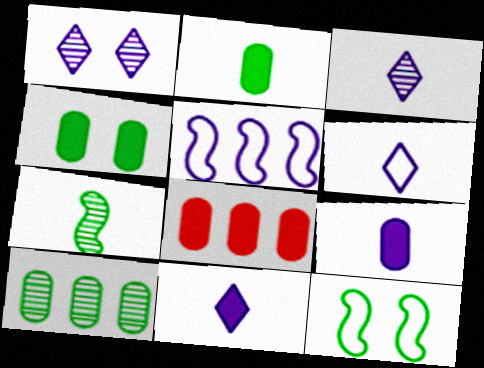[[1, 5, 9], 
[3, 6, 11], 
[3, 8, 12], 
[4, 8, 9]]